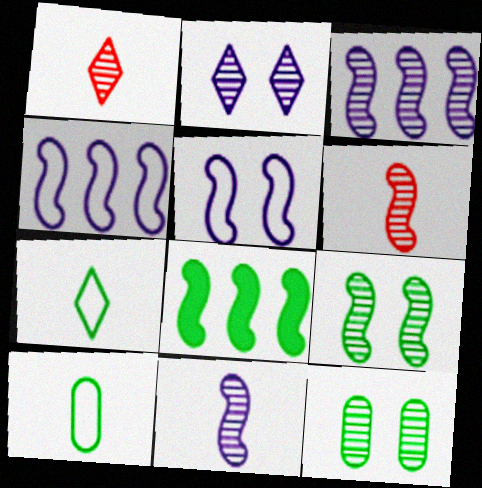[[1, 3, 12], 
[3, 6, 9], 
[5, 6, 8], 
[7, 8, 12]]